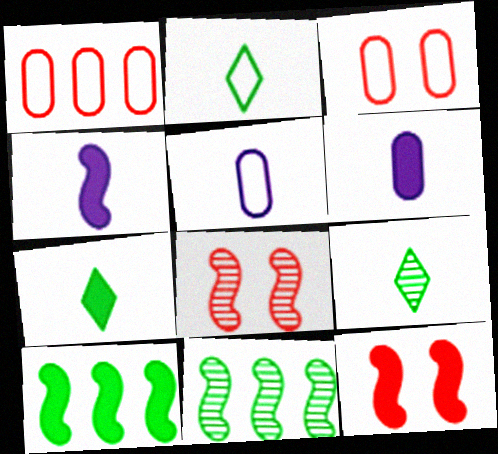[[2, 7, 9], 
[4, 10, 12]]